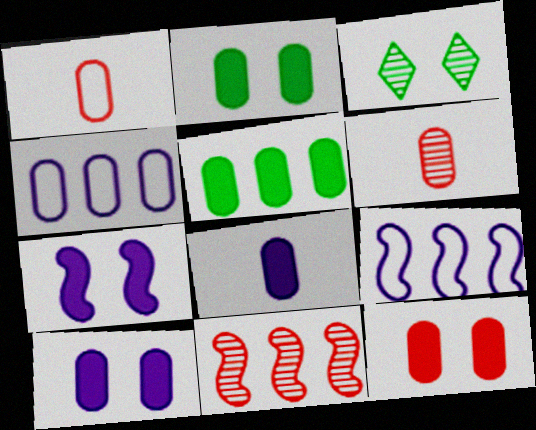[[2, 4, 6], 
[2, 10, 12], 
[5, 8, 12]]